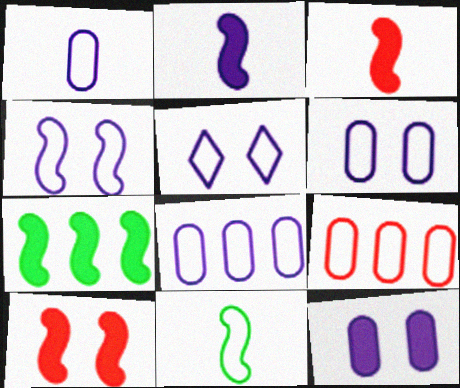[[1, 6, 8], 
[2, 7, 10], 
[4, 5, 6], 
[5, 9, 11]]